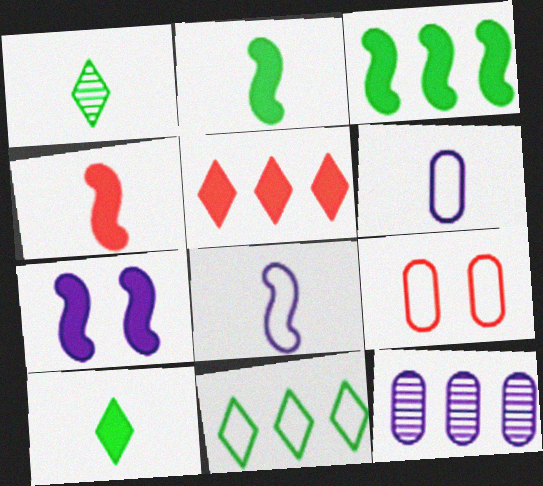[[1, 4, 6], 
[3, 4, 7], 
[8, 9, 11]]